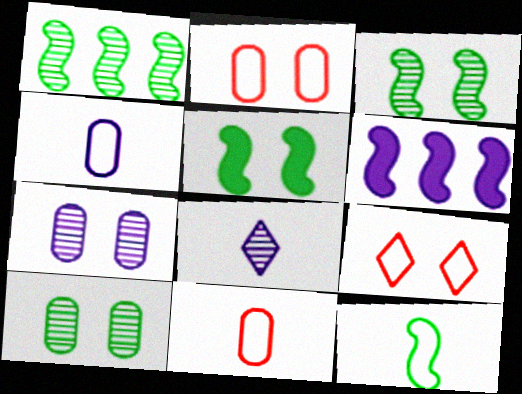[[1, 5, 12], 
[5, 7, 9]]